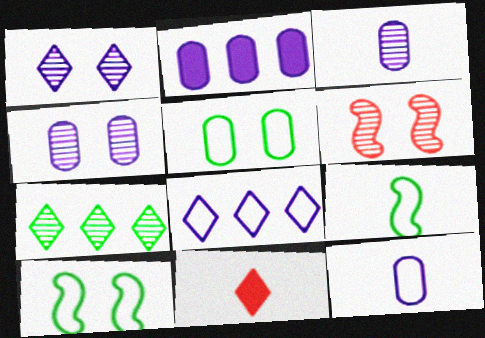[[2, 4, 12], 
[3, 6, 7], 
[3, 9, 11]]